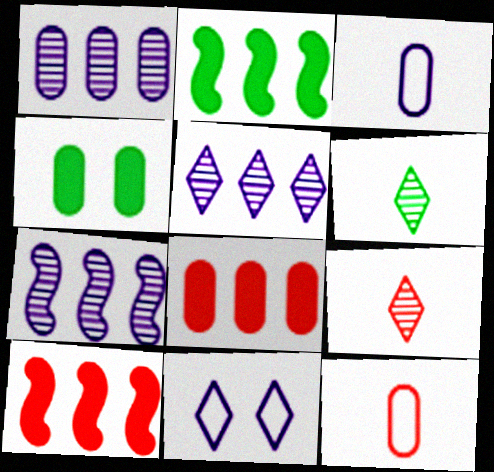[[1, 4, 12], 
[1, 5, 7]]